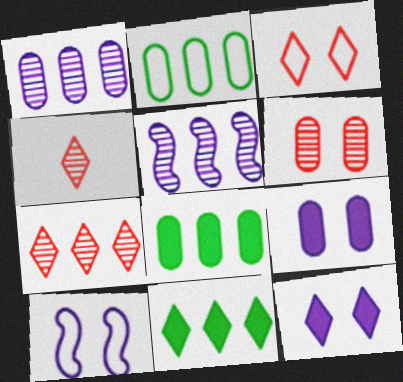[[4, 8, 10]]